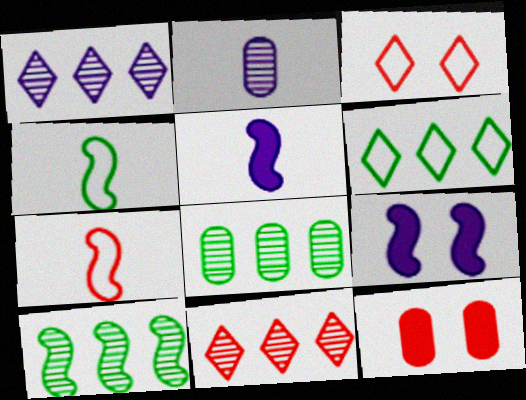[[1, 4, 12], 
[3, 5, 8], 
[7, 9, 10], 
[7, 11, 12]]